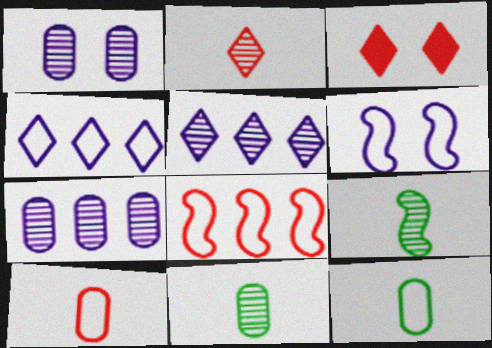[]